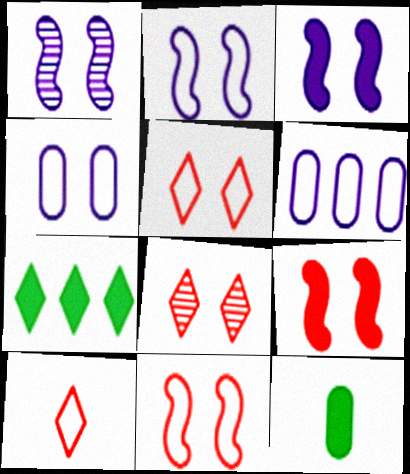[[1, 2, 3]]